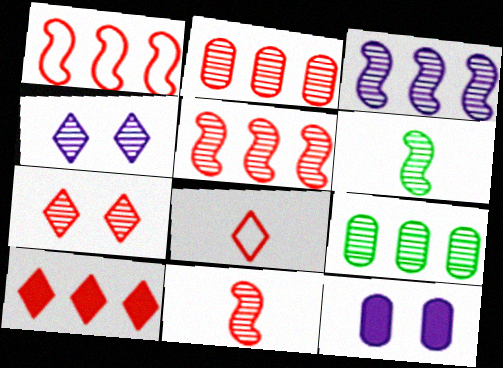[[1, 2, 10], 
[2, 4, 6], 
[2, 7, 11], 
[4, 9, 11], 
[7, 8, 10]]